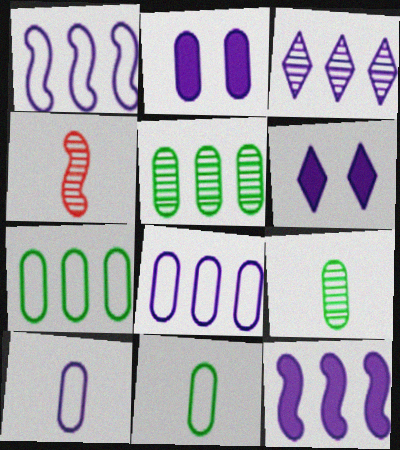[[3, 8, 12], 
[4, 6, 7]]